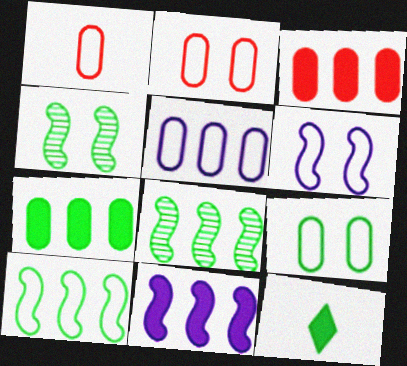[[1, 5, 9], 
[8, 9, 12]]